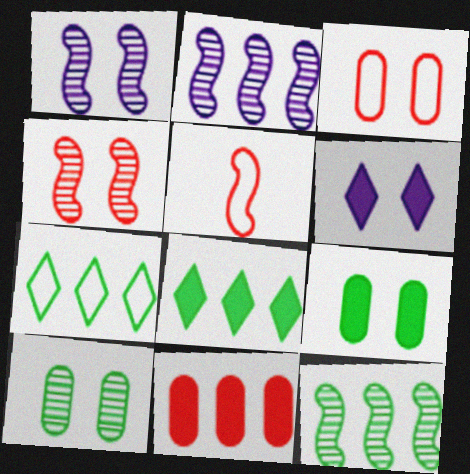[[2, 7, 11]]